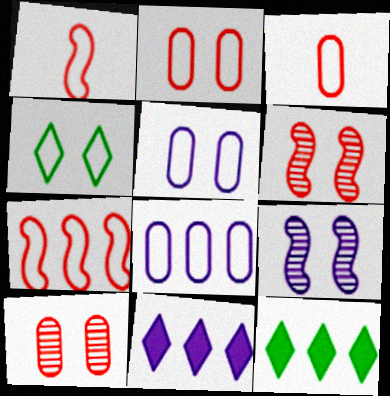[[1, 4, 8], 
[3, 9, 12]]